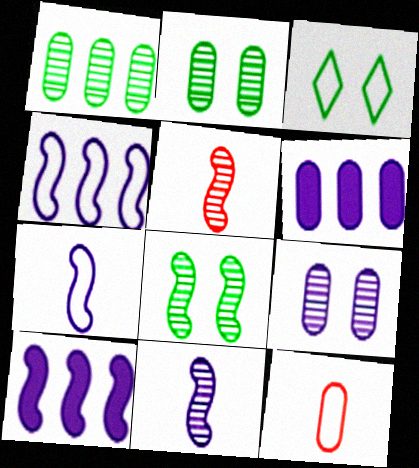[[2, 6, 12], 
[3, 4, 12], 
[3, 5, 6]]